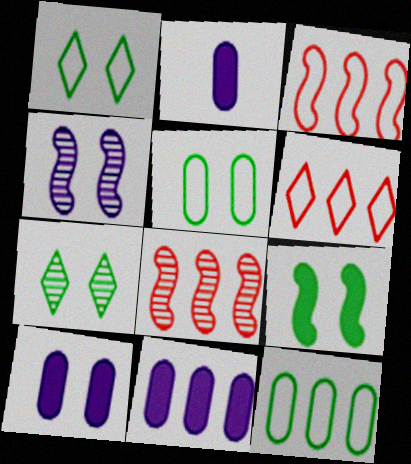[[1, 2, 8], 
[2, 3, 7], 
[2, 10, 11], 
[5, 7, 9]]